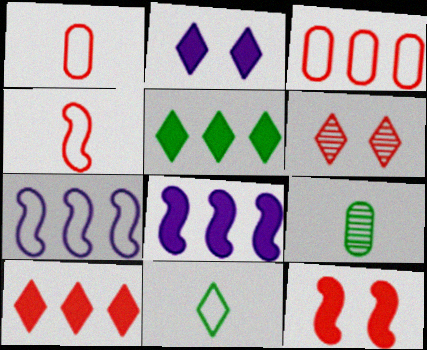[]